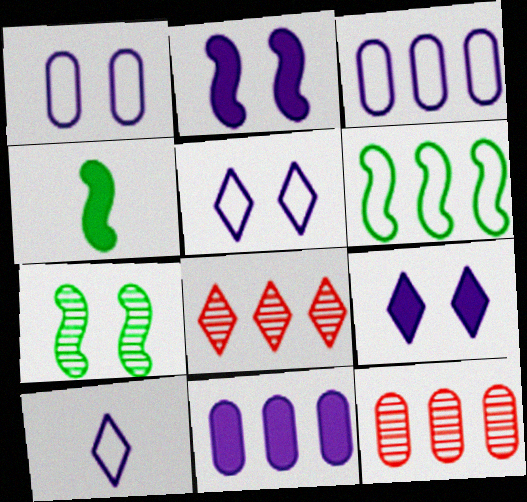[[1, 4, 8], 
[4, 5, 12], 
[4, 6, 7], 
[6, 8, 11]]